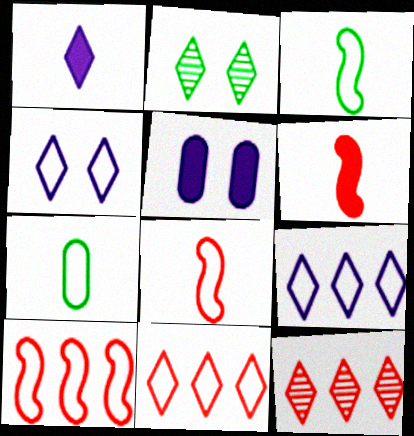[[1, 2, 11], 
[3, 5, 12], 
[4, 7, 10]]